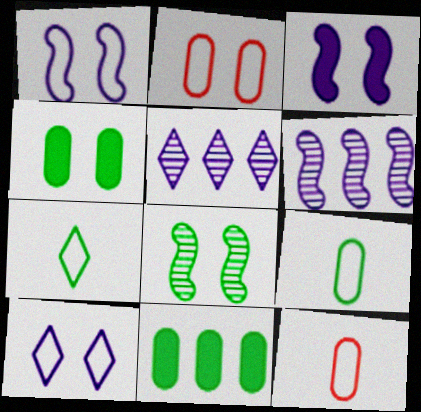[[7, 8, 11]]